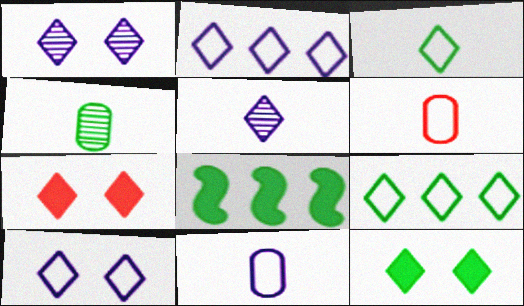[[1, 6, 8], 
[5, 7, 9]]